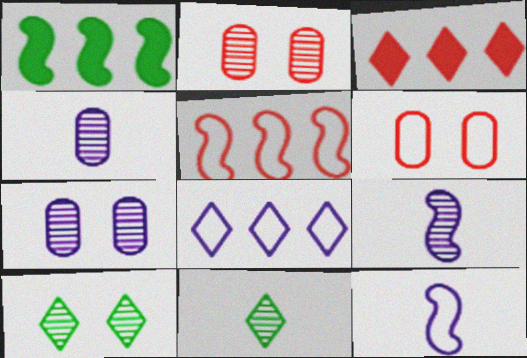[]